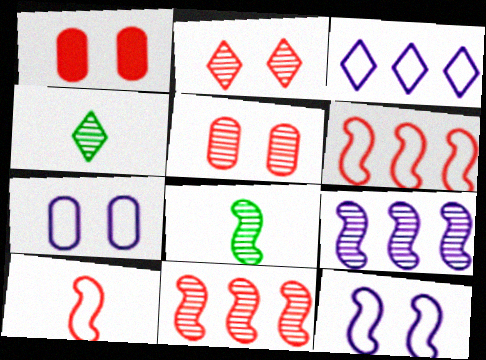[[1, 3, 8], 
[4, 5, 9]]